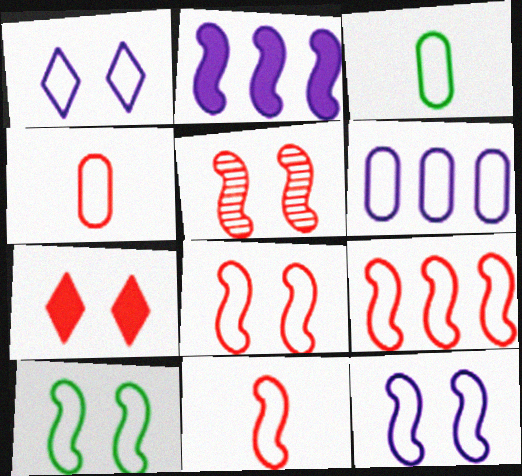[[1, 3, 9], 
[8, 9, 11], 
[8, 10, 12]]